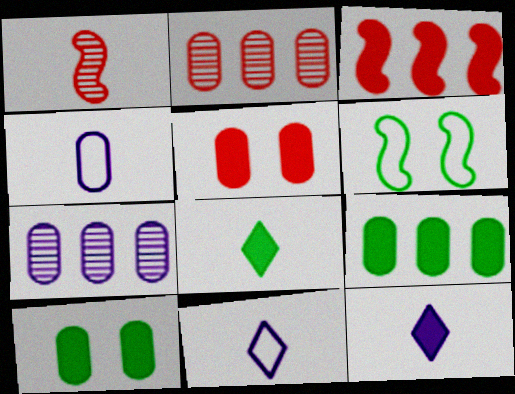[[1, 4, 8], 
[2, 4, 10], 
[2, 6, 12], 
[3, 10, 12]]